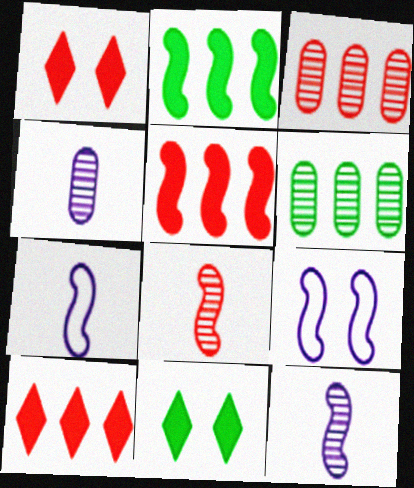[[1, 6, 7], 
[2, 8, 9], 
[3, 7, 11]]